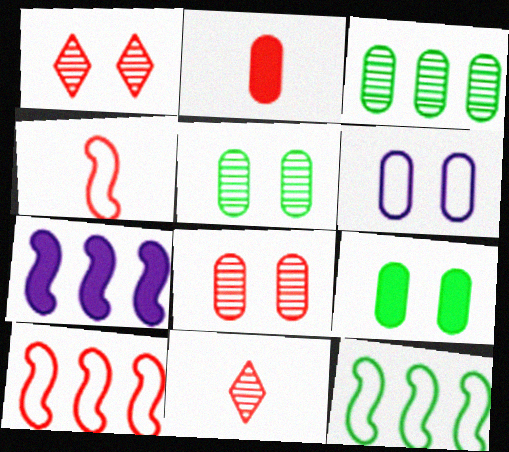[[1, 2, 10], 
[2, 3, 6], 
[2, 4, 11], 
[6, 8, 9]]